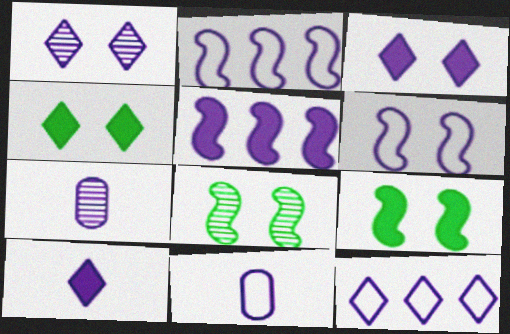[[1, 5, 11], 
[1, 10, 12], 
[2, 3, 7], 
[6, 11, 12]]